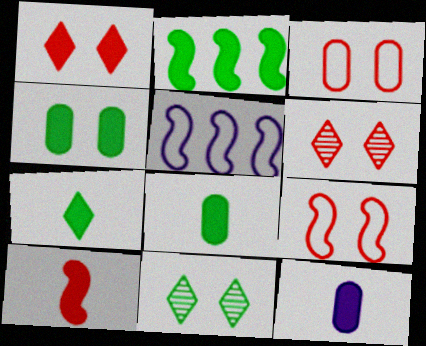[[1, 2, 12], 
[2, 4, 7], 
[5, 6, 8], 
[7, 10, 12]]